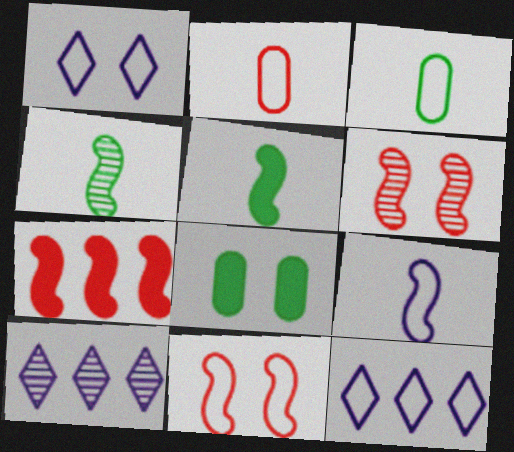[[1, 6, 8], 
[3, 11, 12]]